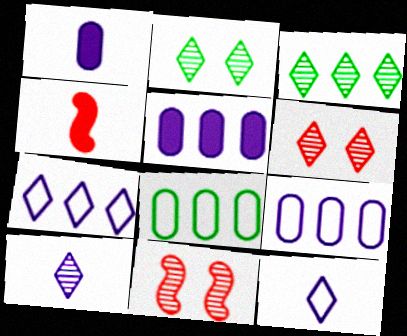[[2, 4, 9], 
[3, 6, 10]]